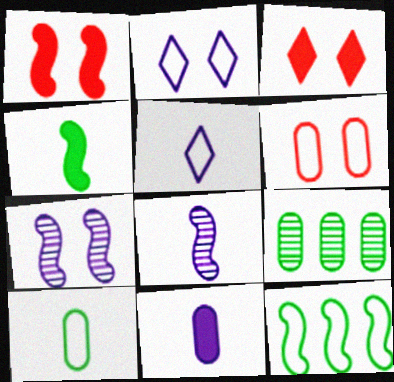[[1, 5, 9], 
[1, 8, 12], 
[5, 6, 12], 
[5, 8, 11], 
[6, 9, 11]]